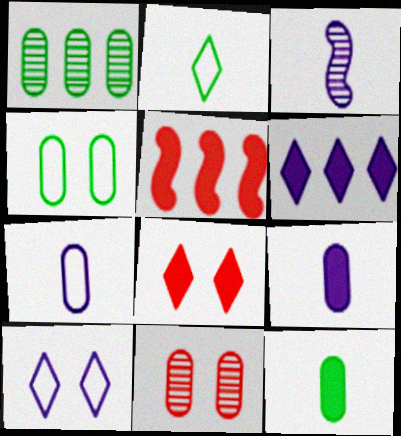[[1, 4, 12]]